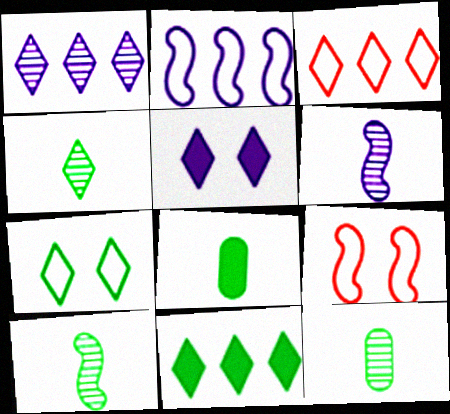[[1, 3, 11], 
[1, 8, 9], 
[3, 4, 5], 
[4, 7, 11], 
[4, 10, 12]]